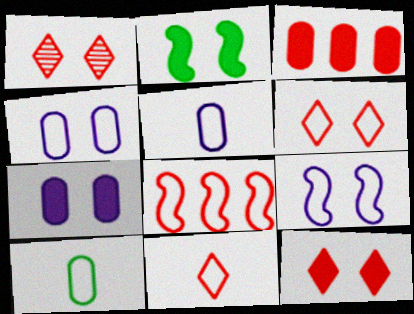[[1, 2, 4], 
[1, 6, 12], 
[2, 7, 12]]